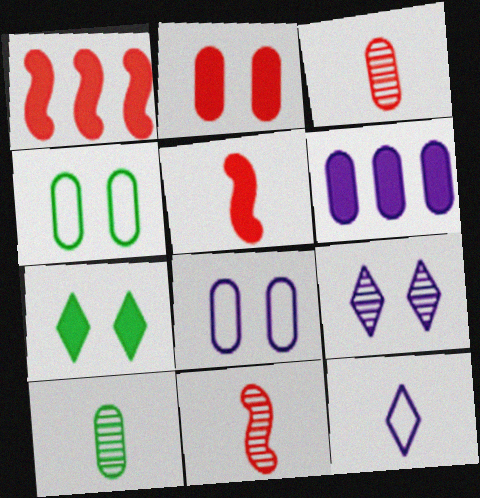[[3, 4, 6], 
[5, 6, 7], 
[5, 10, 12]]